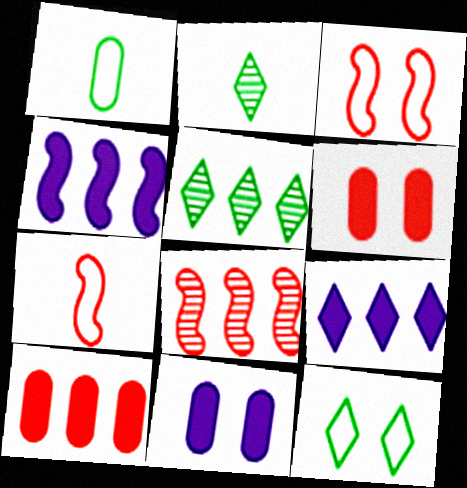[[5, 7, 11]]